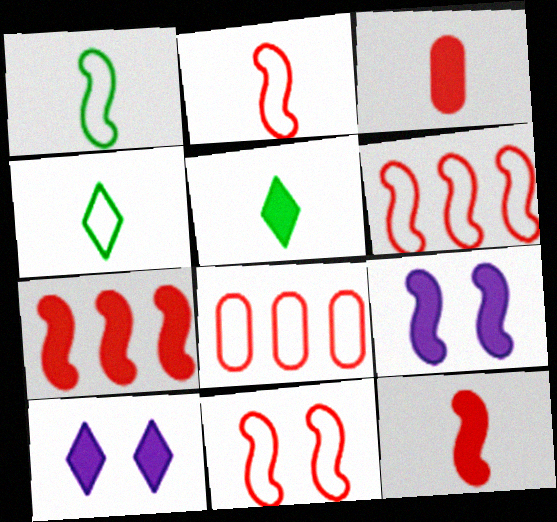[[2, 6, 11]]